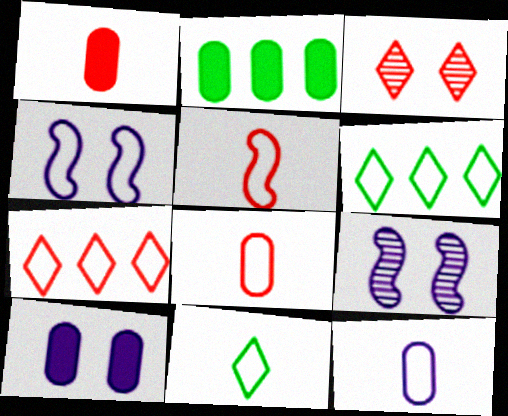[[1, 2, 10], 
[1, 6, 9], 
[4, 6, 8], 
[5, 11, 12]]